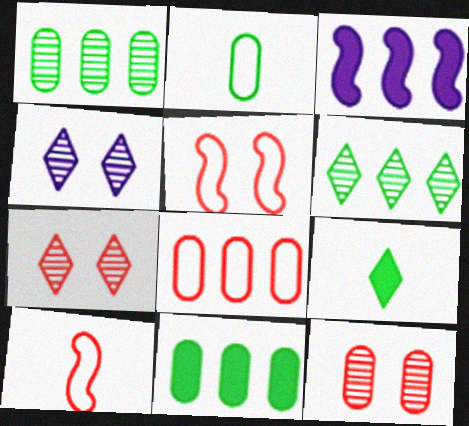[[2, 3, 7], 
[3, 6, 8], 
[4, 10, 11]]